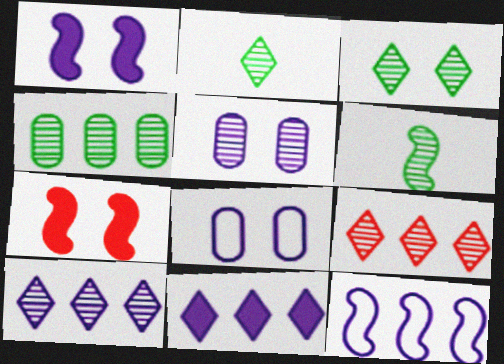[[3, 4, 6], 
[3, 7, 8], 
[5, 6, 9], 
[6, 7, 12]]